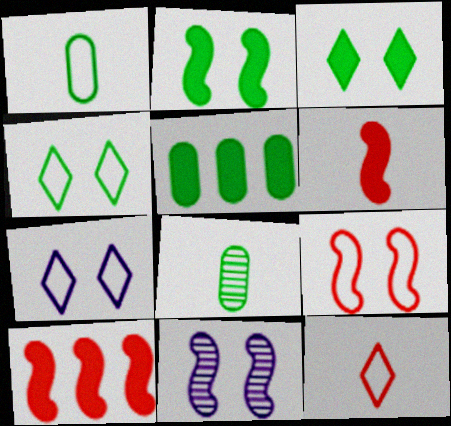[[2, 9, 11], 
[5, 11, 12], 
[7, 8, 10]]